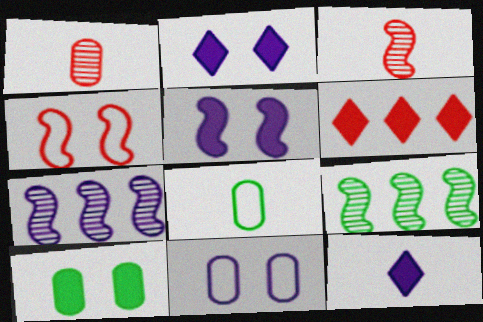[[1, 4, 6], 
[3, 8, 12], 
[7, 11, 12]]